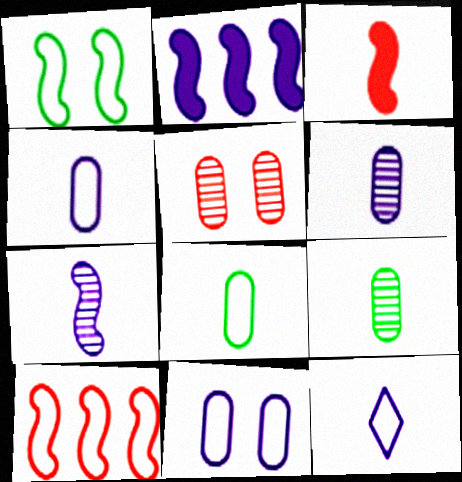[[3, 9, 12]]